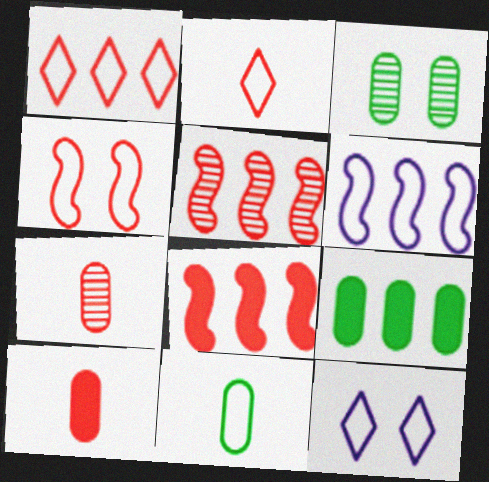[[3, 9, 11]]